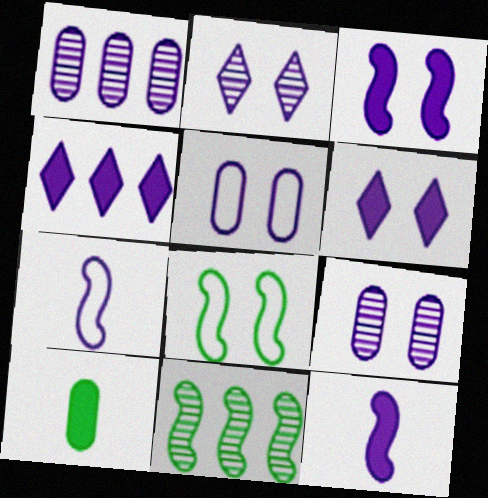[[1, 6, 7], 
[2, 3, 5], 
[4, 7, 9]]